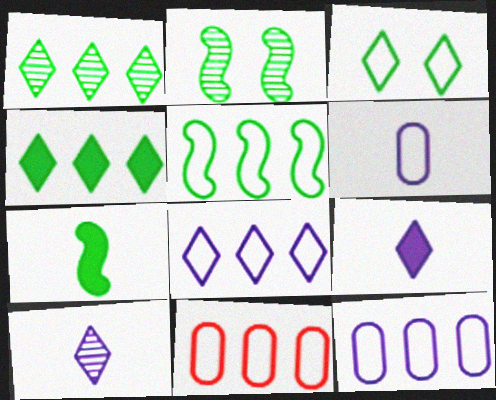[[2, 5, 7], 
[2, 9, 11], 
[5, 8, 11]]